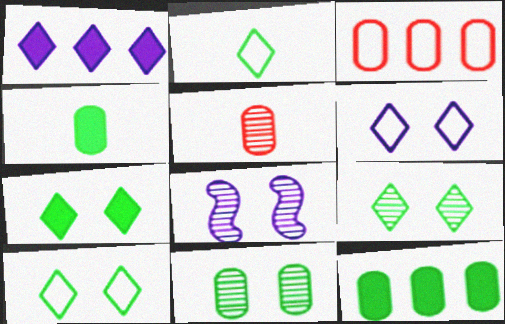[[7, 9, 10]]